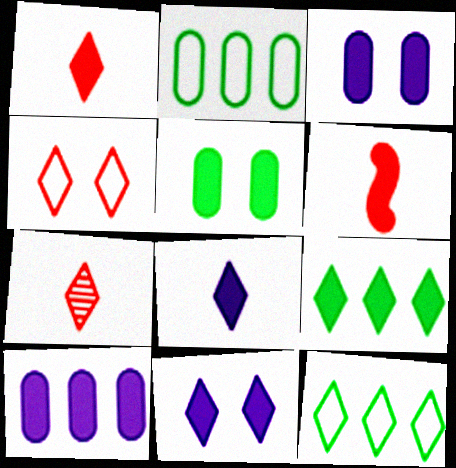[[1, 9, 11], 
[3, 6, 9], 
[7, 11, 12]]